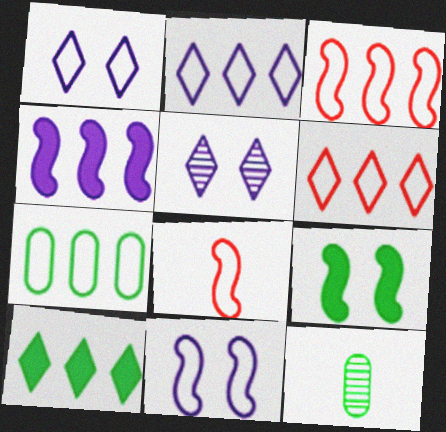[[1, 7, 8], 
[2, 3, 7]]